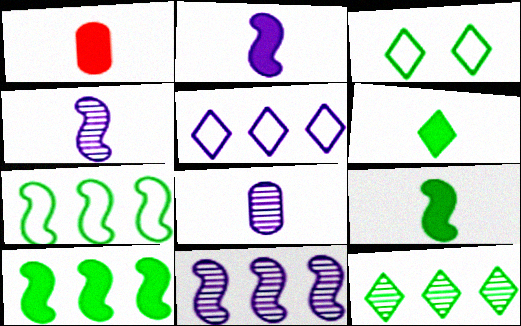[[1, 2, 6], 
[1, 3, 11], 
[3, 6, 12]]